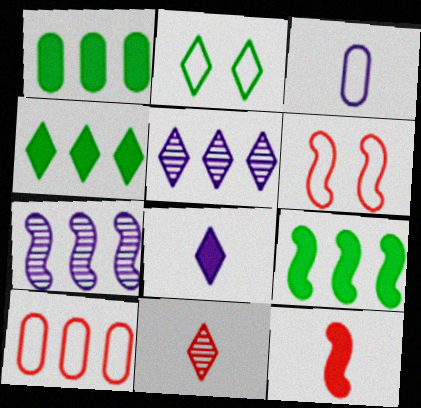[[1, 4, 9], 
[4, 7, 10], 
[5, 9, 10]]